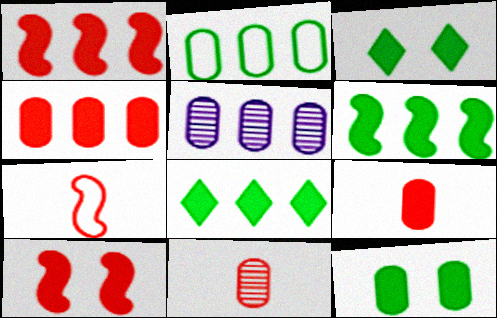[[2, 4, 5], 
[3, 5, 7]]